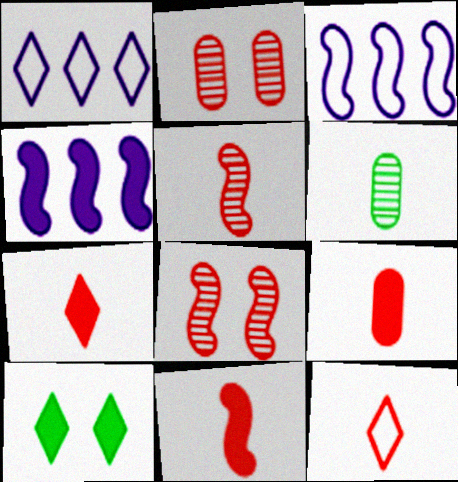[[4, 9, 10], 
[5, 9, 12], 
[7, 9, 11]]